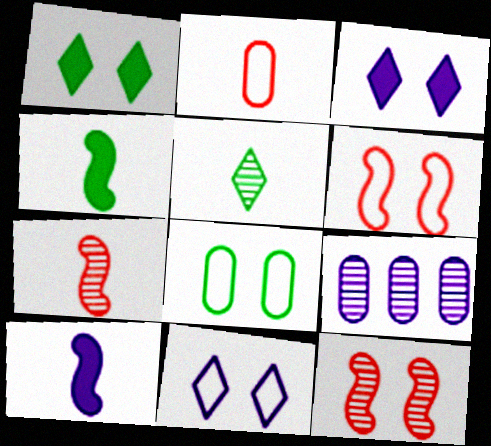[[2, 5, 10], 
[3, 8, 12], 
[5, 9, 12], 
[6, 8, 11], 
[9, 10, 11]]